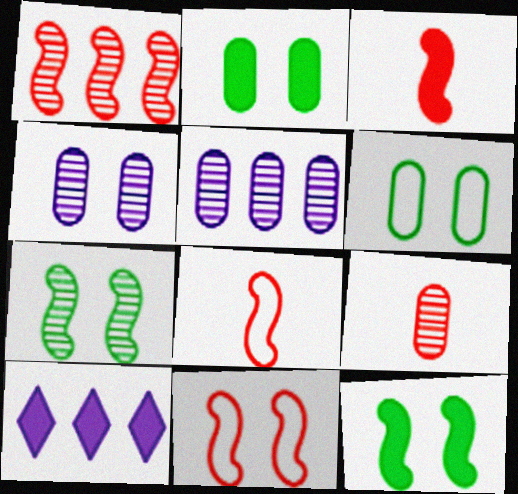[[1, 3, 11], 
[2, 3, 10]]